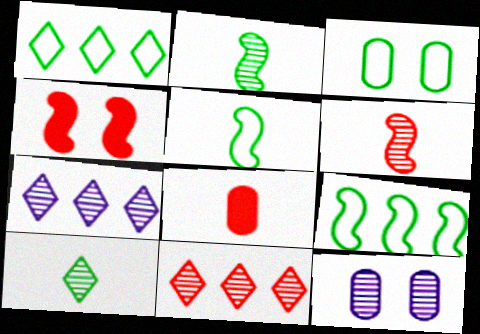[[1, 3, 5], 
[2, 11, 12]]